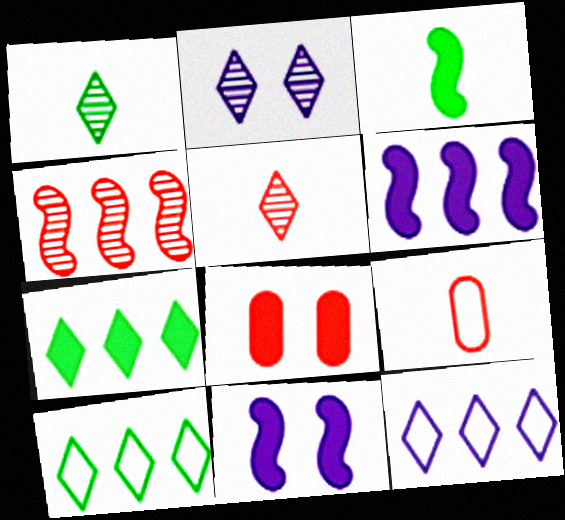[]